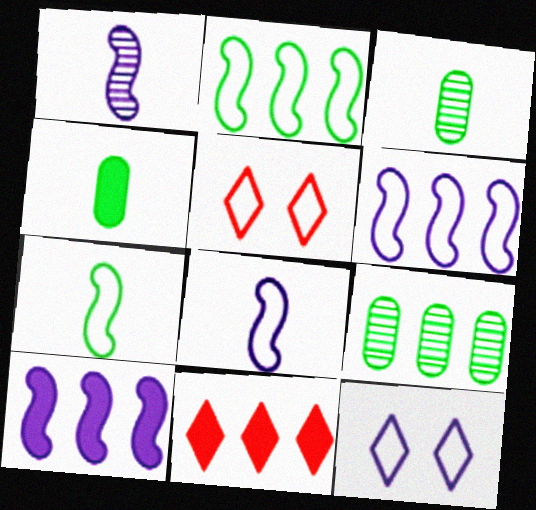[[3, 5, 10], 
[6, 9, 11]]